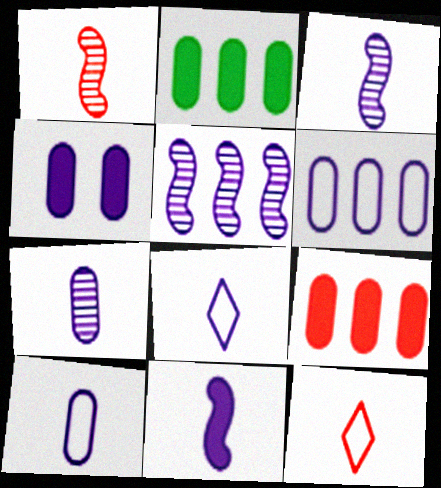[[4, 5, 8], 
[4, 6, 7], 
[7, 8, 11]]